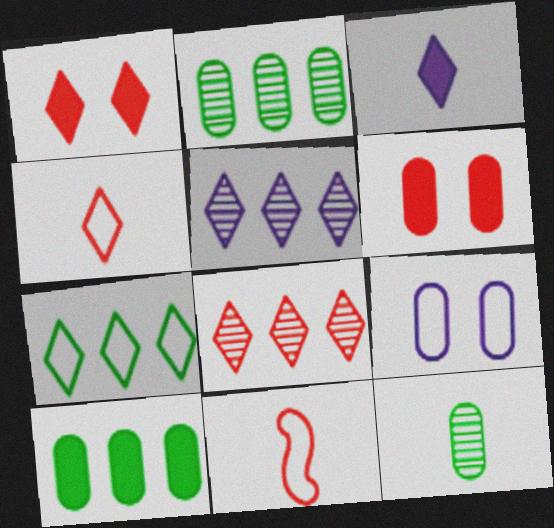[[1, 4, 8], 
[3, 11, 12], 
[6, 8, 11], 
[7, 9, 11]]